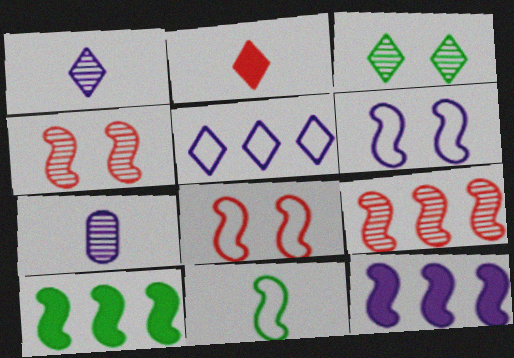[[2, 3, 5], 
[2, 7, 11], 
[3, 7, 9], 
[4, 11, 12]]